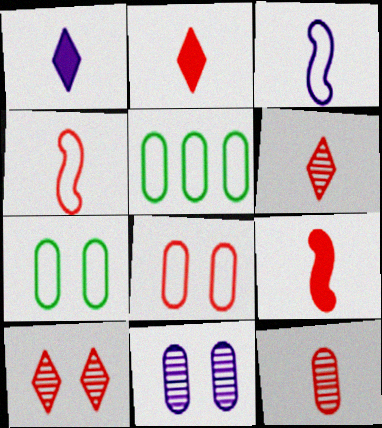[[2, 4, 12]]